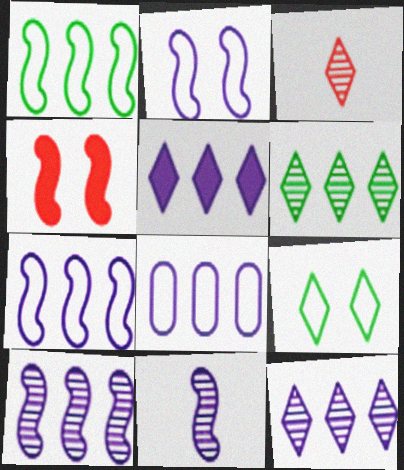[[1, 4, 11], 
[3, 5, 9], 
[5, 8, 10]]